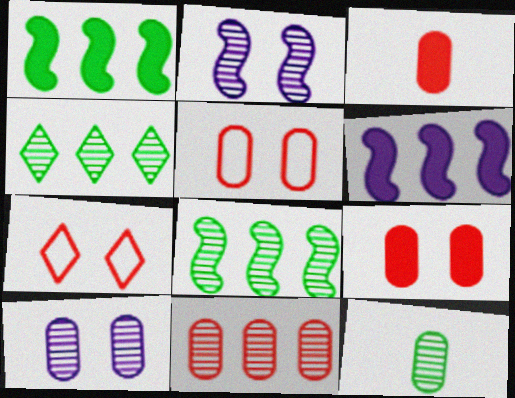[[3, 5, 11], 
[6, 7, 12], 
[10, 11, 12]]